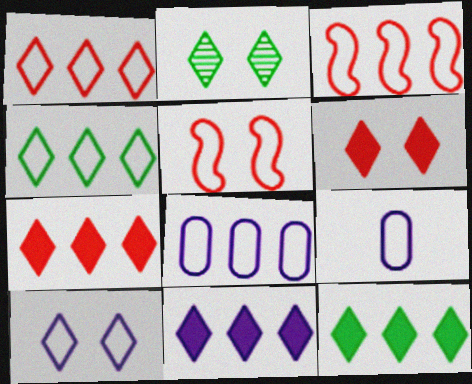[[2, 6, 10], 
[3, 4, 8], 
[4, 5, 9], 
[7, 11, 12]]